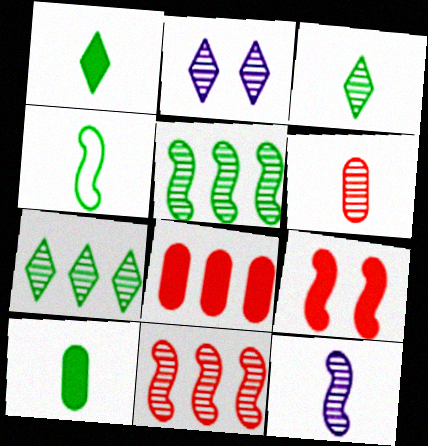[[2, 4, 8], 
[2, 5, 6], 
[3, 4, 10], 
[3, 6, 12]]